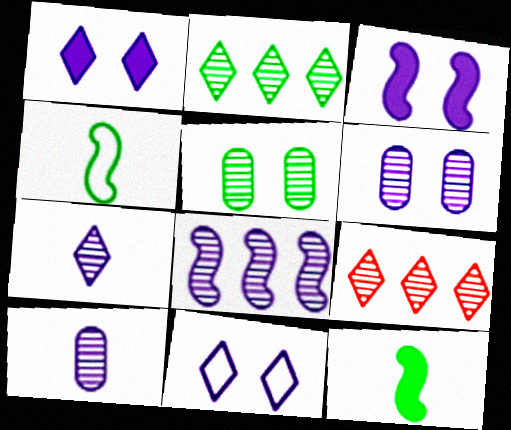[[3, 6, 11], 
[6, 7, 8]]